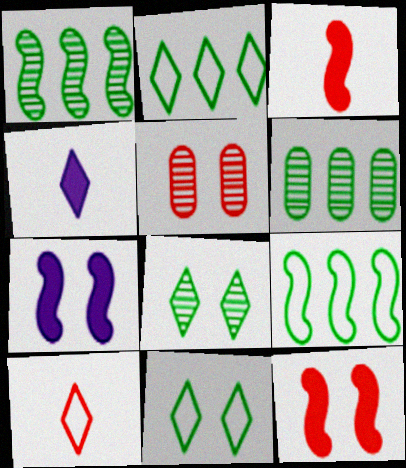[[4, 5, 9], 
[5, 7, 11], 
[6, 7, 10]]